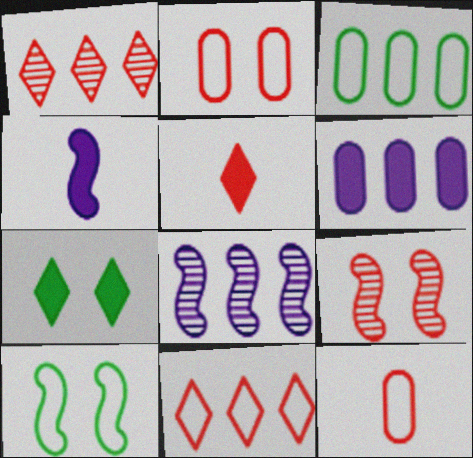[[7, 8, 12]]